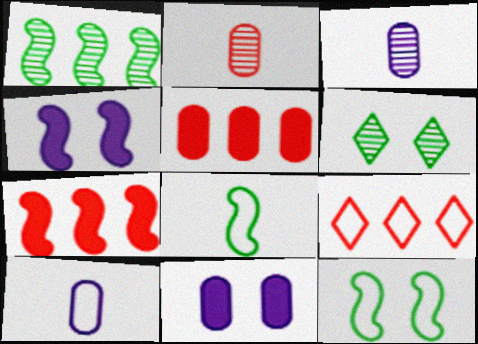[[6, 7, 10], 
[9, 10, 12]]